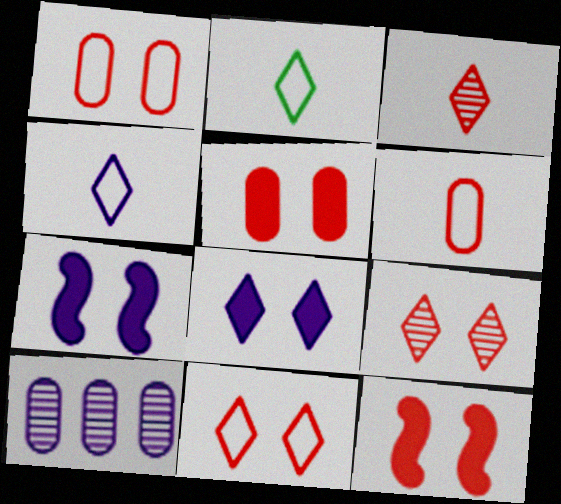[[1, 9, 12], 
[2, 10, 12], 
[4, 7, 10]]